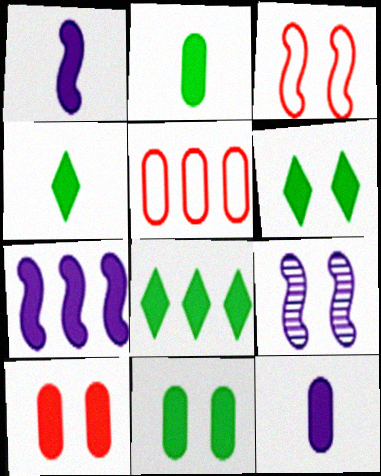[[1, 8, 10], 
[4, 5, 9], 
[4, 6, 8], 
[4, 7, 10]]